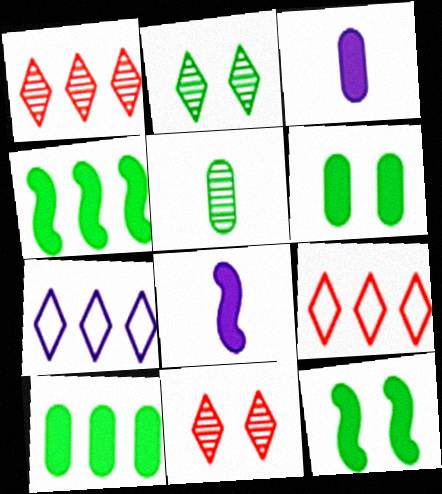[]